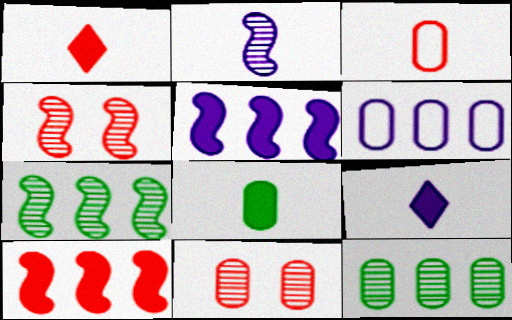[[2, 4, 7], 
[6, 8, 11]]